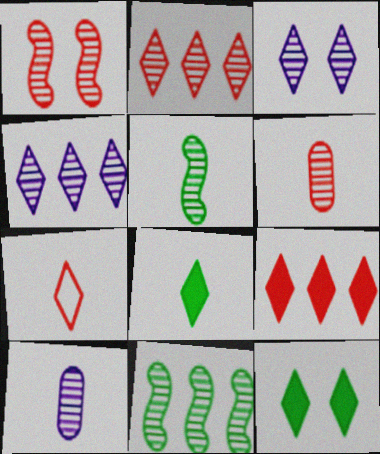[[1, 2, 6], 
[3, 6, 11], 
[4, 7, 12]]